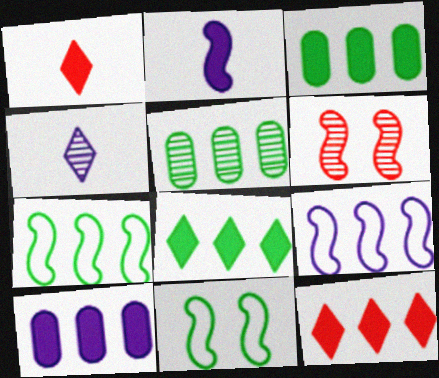[[2, 6, 7], 
[4, 5, 6], 
[5, 7, 8], 
[5, 9, 12]]